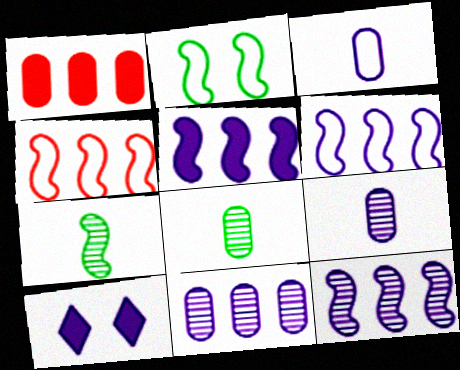[[3, 10, 12], 
[4, 8, 10], 
[5, 6, 12], 
[6, 9, 10]]